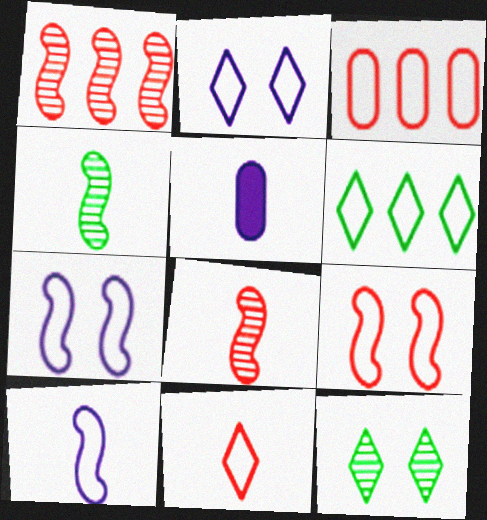[[2, 6, 11], 
[3, 9, 11], 
[4, 5, 11]]